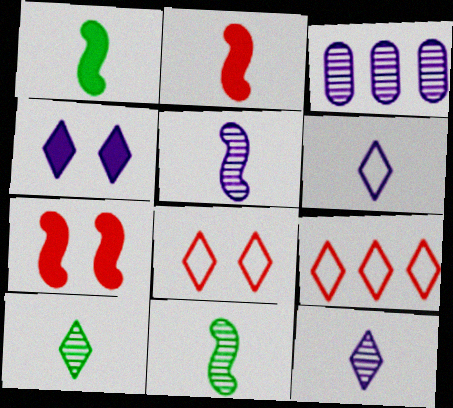[[1, 3, 8], 
[4, 9, 10]]